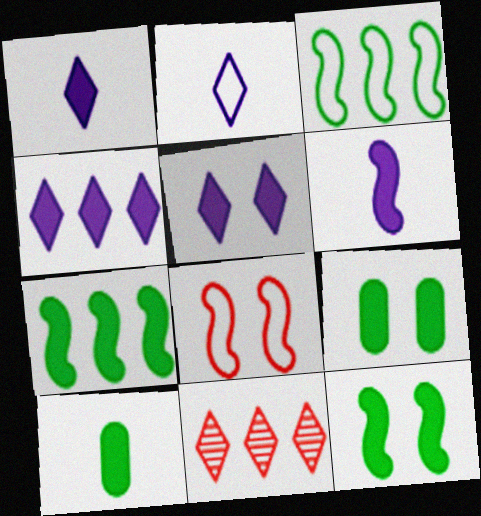[[1, 4, 5]]